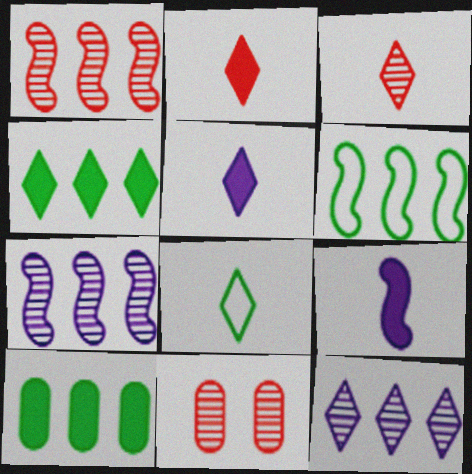[[1, 3, 11], 
[3, 5, 8], 
[5, 6, 11]]